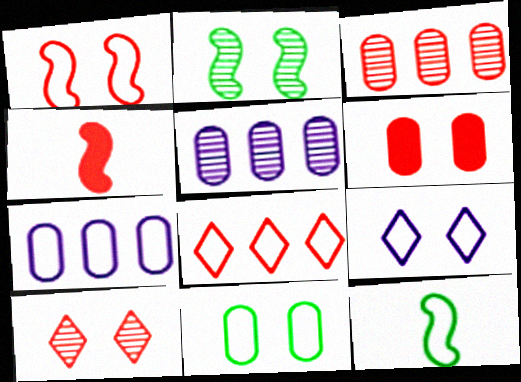[[1, 6, 10], 
[1, 9, 11], 
[2, 6, 9]]